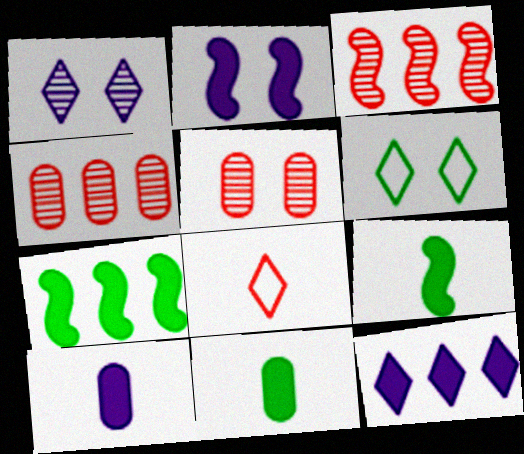[[2, 5, 6], 
[2, 10, 12], 
[3, 6, 10]]